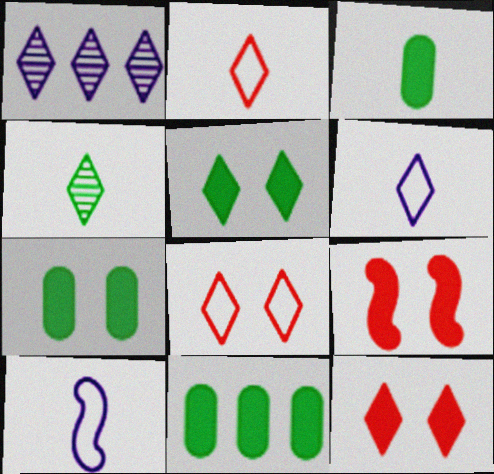[[1, 2, 5], 
[3, 7, 11]]